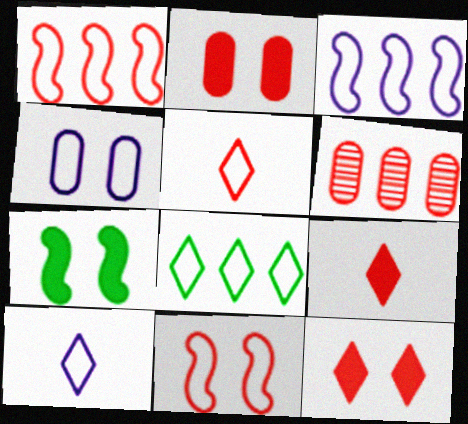[[3, 4, 10], 
[6, 7, 10], 
[6, 9, 11]]